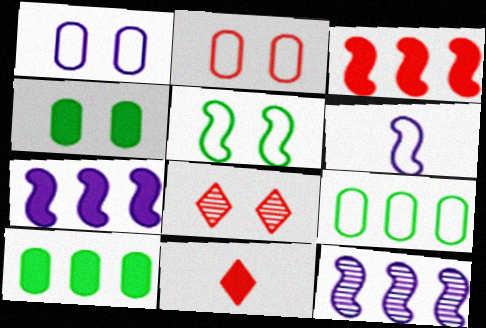[[4, 7, 11], 
[6, 8, 10]]